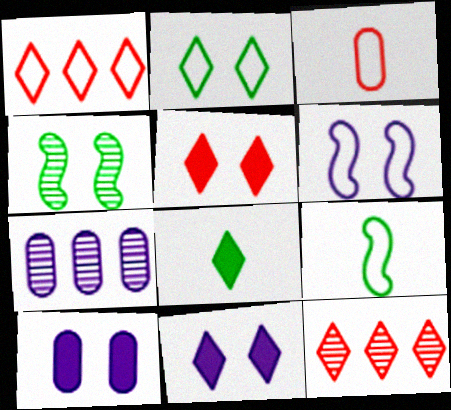[[5, 7, 9], 
[9, 10, 12]]